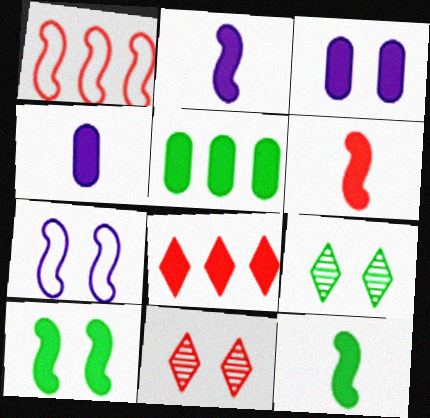[[1, 4, 9], 
[2, 6, 12], 
[3, 8, 12], 
[4, 8, 10]]